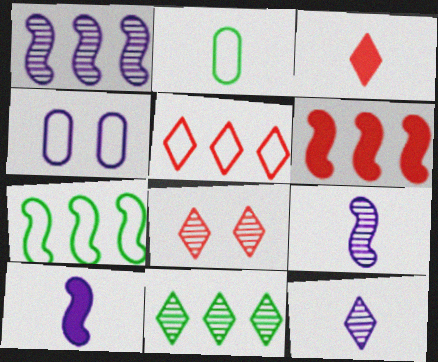[[1, 6, 7], 
[2, 3, 9], 
[3, 5, 8], 
[8, 11, 12]]